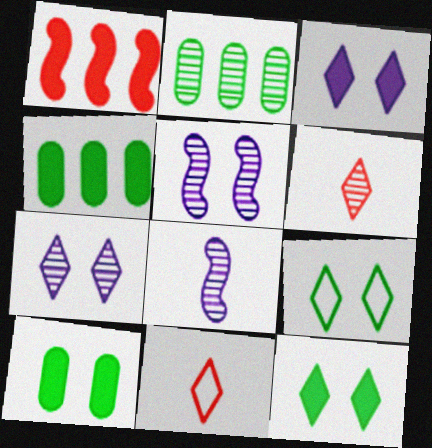[[2, 5, 6], 
[4, 5, 11]]